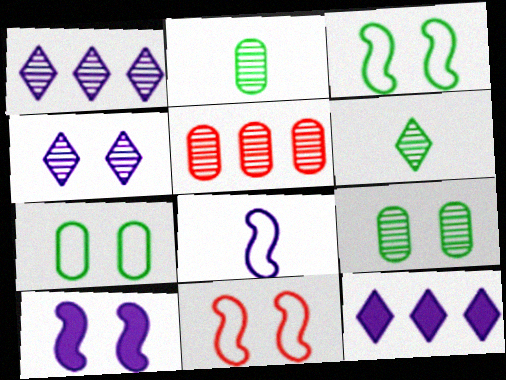[[2, 11, 12]]